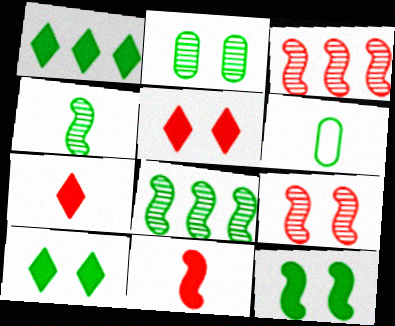[[6, 8, 10]]